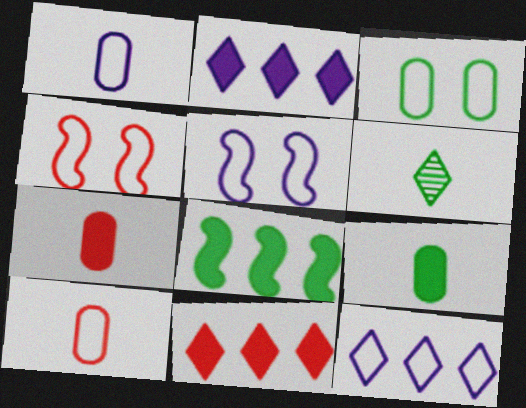[[1, 5, 12], 
[3, 6, 8]]